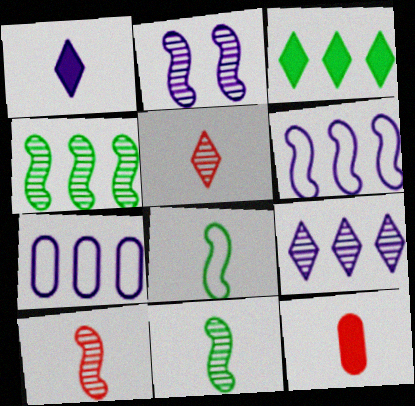[[1, 2, 7], 
[2, 4, 10]]